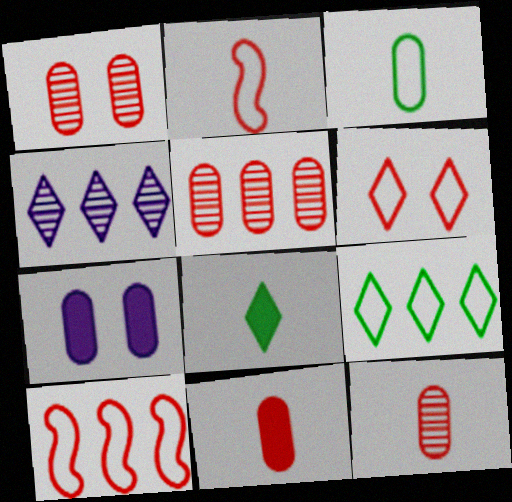[[1, 5, 12], 
[3, 5, 7], 
[4, 6, 8]]